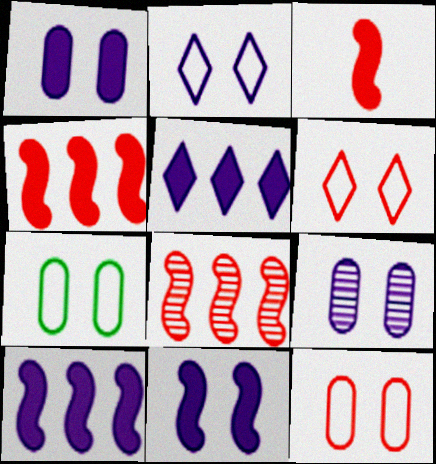[[2, 9, 11]]